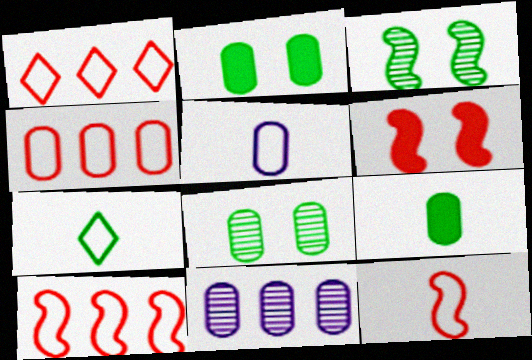[[1, 4, 10], 
[5, 7, 12], 
[6, 7, 11]]